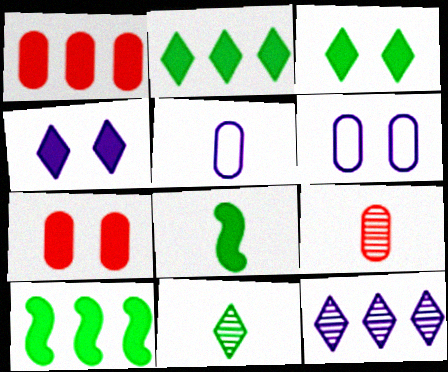[[1, 4, 8]]